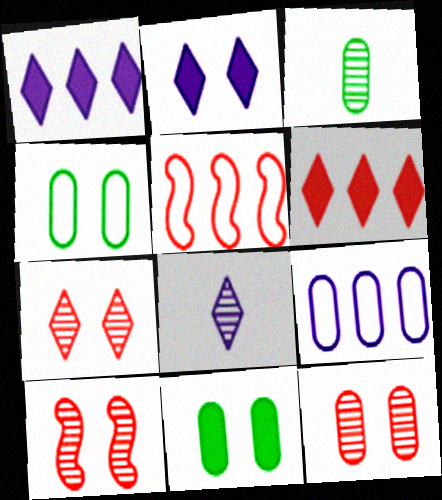[[2, 3, 5], 
[2, 4, 10], 
[5, 8, 11], 
[7, 10, 12]]